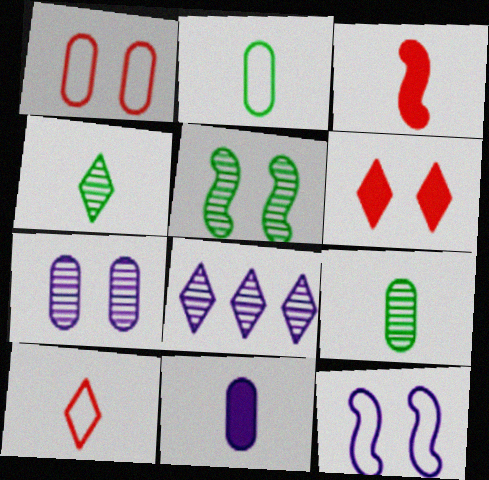[[8, 11, 12]]